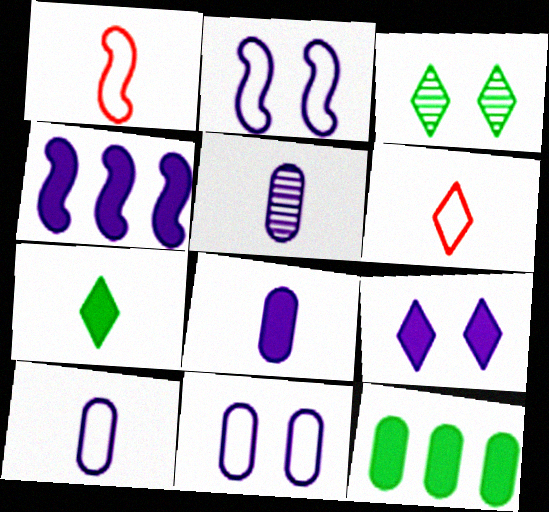[[1, 5, 7], 
[4, 8, 9], 
[5, 8, 10]]